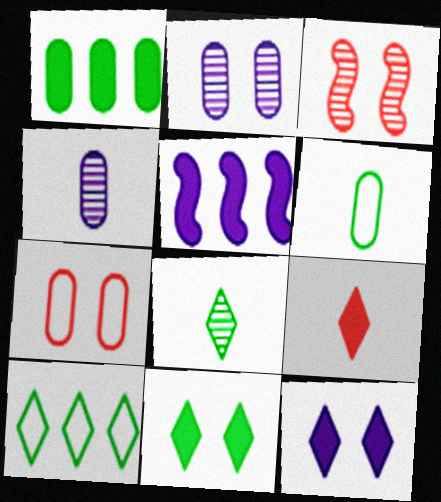[[1, 4, 7], 
[5, 7, 8], 
[8, 10, 11]]